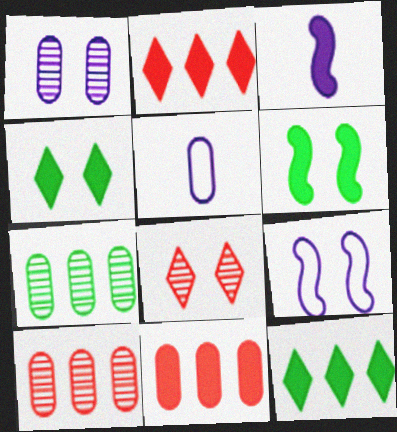[[3, 4, 11]]